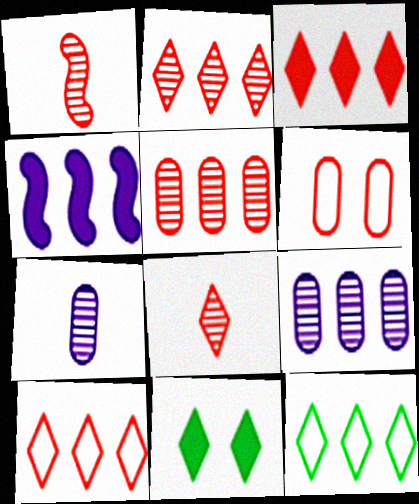[[1, 3, 6], 
[2, 3, 10], 
[4, 5, 12]]